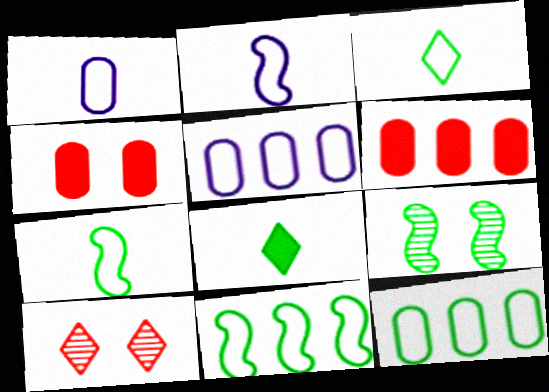[[8, 9, 12]]